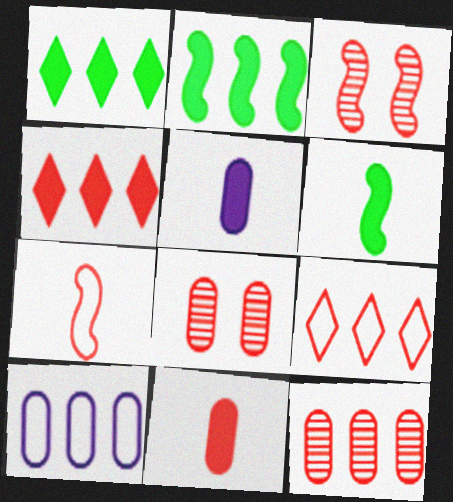[[3, 9, 11], 
[4, 7, 8]]